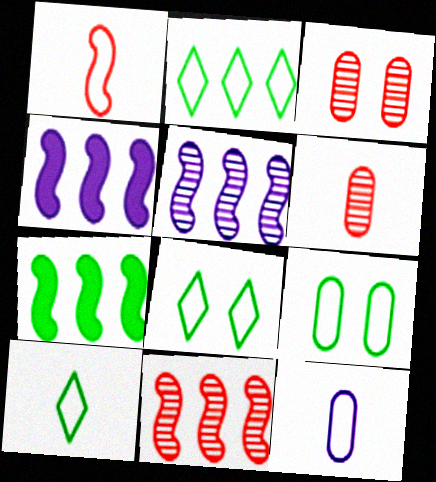[[1, 10, 12], 
[2, 8, 10], 
[3, 4, 10], 
[4, 6, 8]]